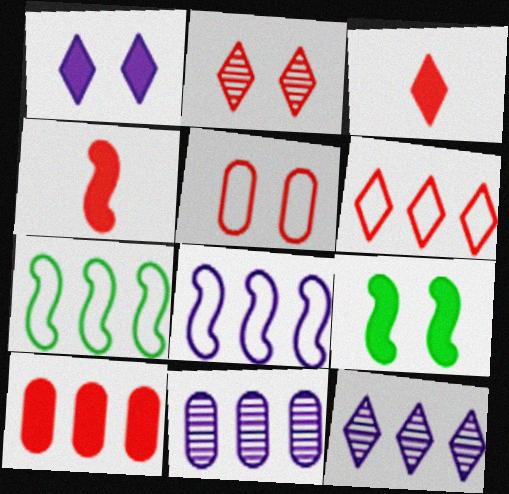[[2, 3, 6], 
[7, 10, 12]]